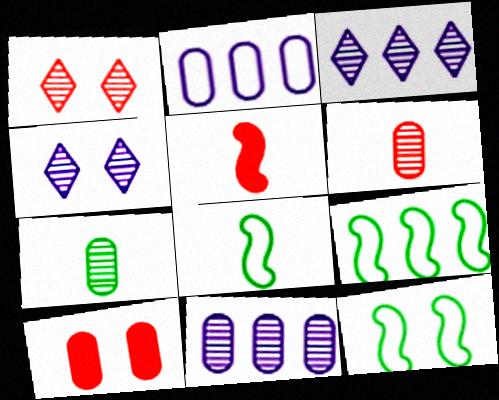[[2, 7, 10], 
[3, 8, 10], 
[4, 10, 12], 
[8, 9, 12]]